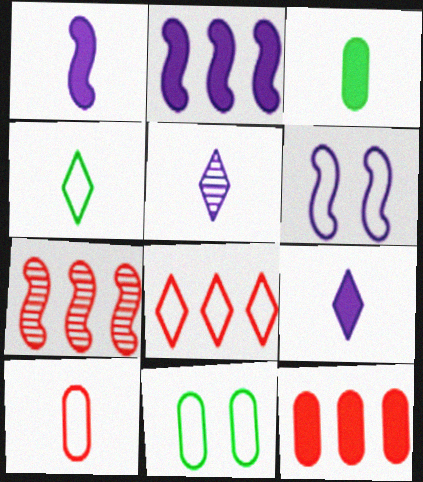[[7, 8, 12], 
[7, 9, 11]]